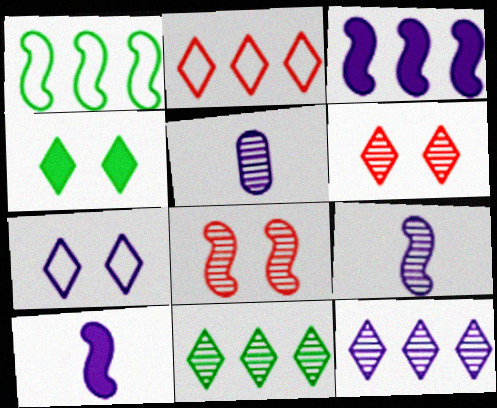[[1, 8, 10], 
[3, 5, 7], 
[4, 6, 7], 
[5, 8, 11]]